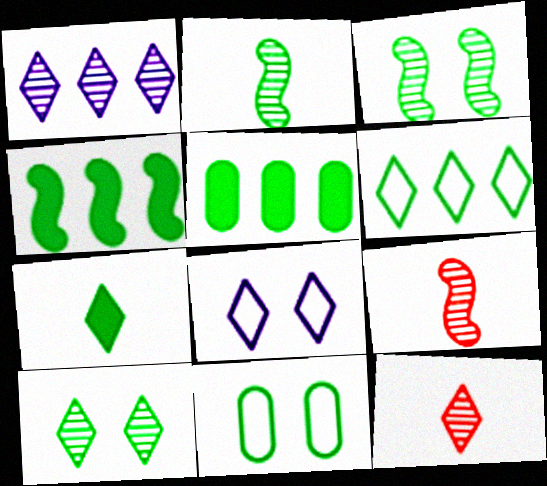[[1, 10, 12], 
[5, 8, 9], 
[6, 7, 10]]